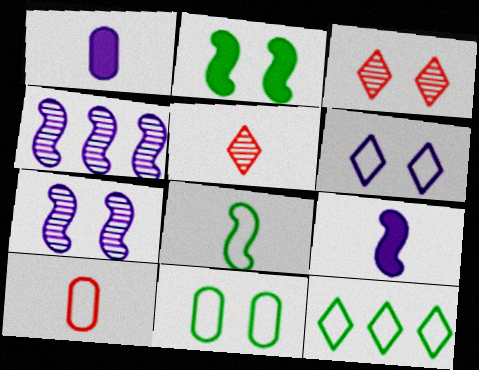[[1, 4, 6], 
[1, 5, 8], 
[8, 11, 12]]